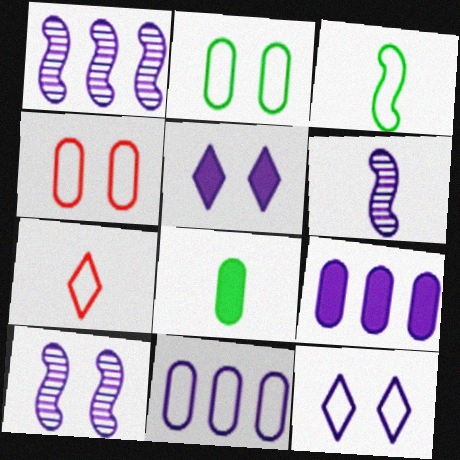[[1, 6, 10], 
[5, 6, 11], 
[6, 7, 8], 
[6, 9, 12]]